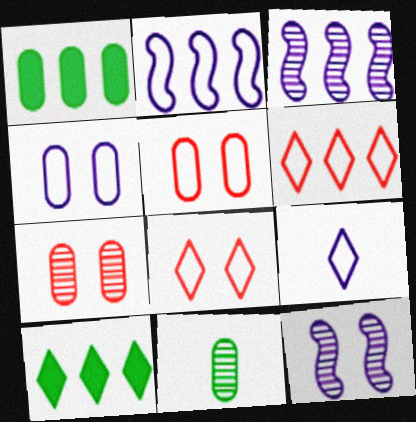[[1, 3, 6], 
[2, 4, 9]]